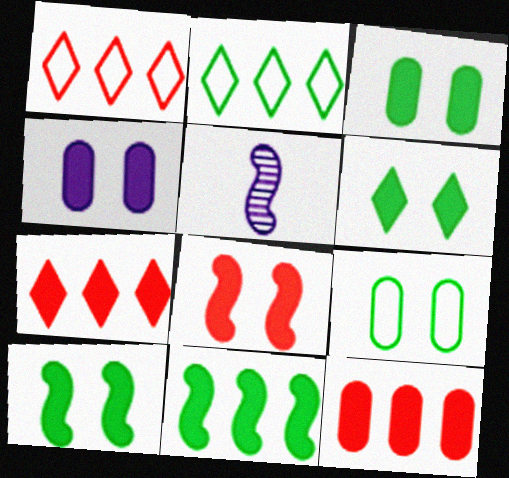[[1, 3, 5], 
[3, 6, 10], 
[4, 6, 8], 
[5, 7, 9]]